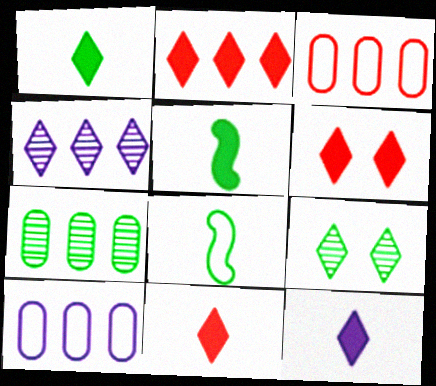[[1, 11, 12], 
[2, 6, 11]]